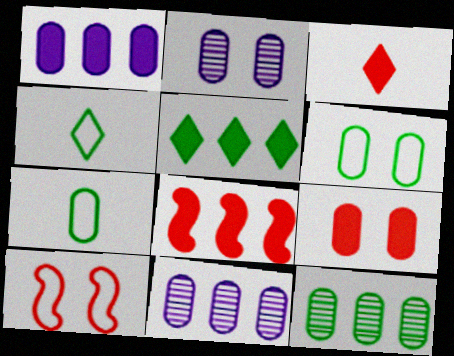[[1, 5, 8], 
[2, 4, 8], 
[2, 6, 9], 
[3, 8, 9], 
[7, 9, 11]]